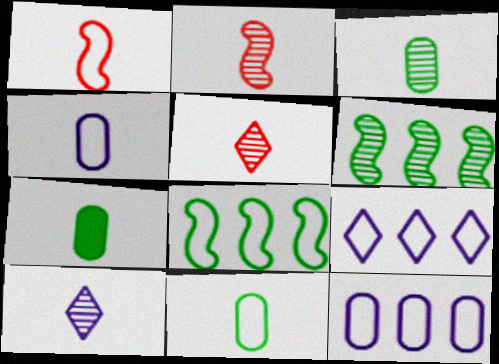[[1, 7, 10], 
[2, 3, 10], 
[3, 7, 11]]